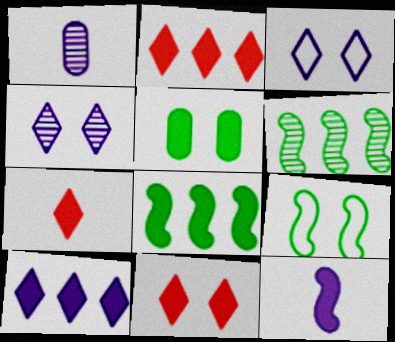[[1, 2, 9], 
[2, 5, 12], 
[2, 7, 11]]